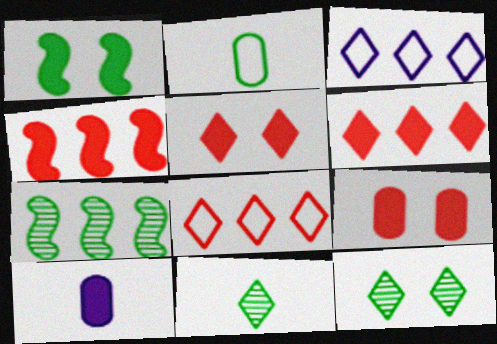[[1, 6, 10], 
[3, 5, 11]]